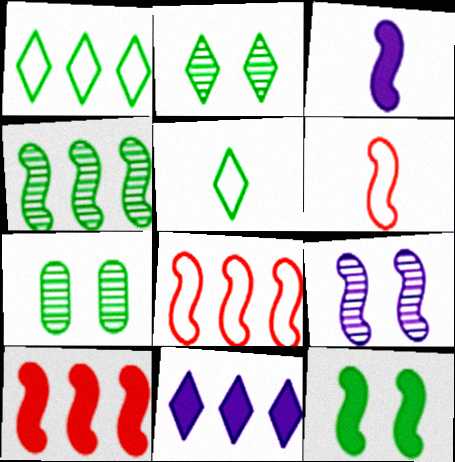[[3, 10, 12], 
[6, 7, 11]]